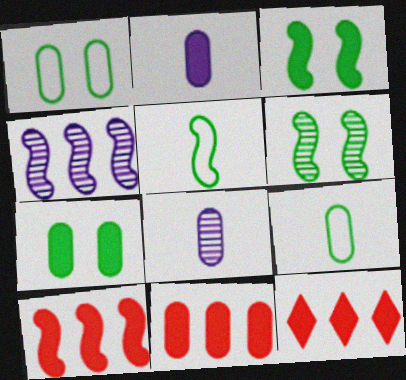[[1, 8, 11], 
[2, 3, 12], 
[2, 7, 11], 
[10, 11, 12]]